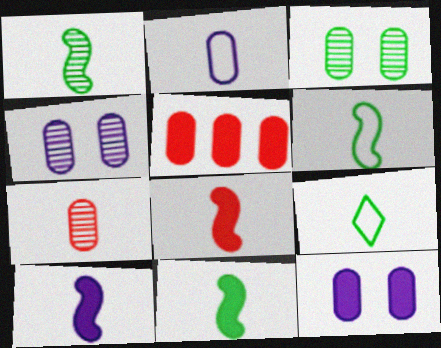[[1, 6, 11], 
[2, 3, 5], 
[7, 9, 10], 
[8, 10, 11]]